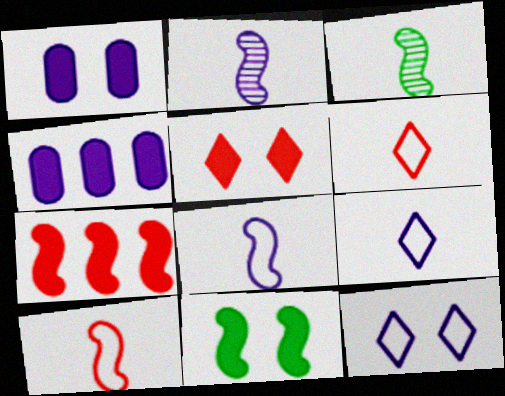[[1, 5, 11], 
[2, 4, 12]]